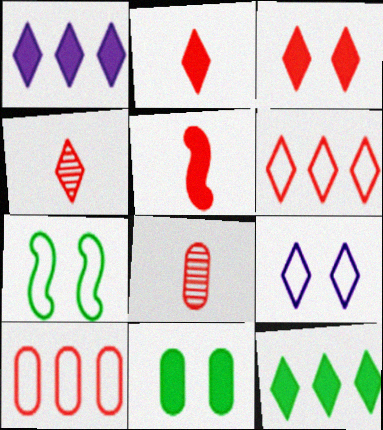[[1, 5, 11], 
[1, 7, 8], 
[3, 4, 6], 
[4, 9, 12]]